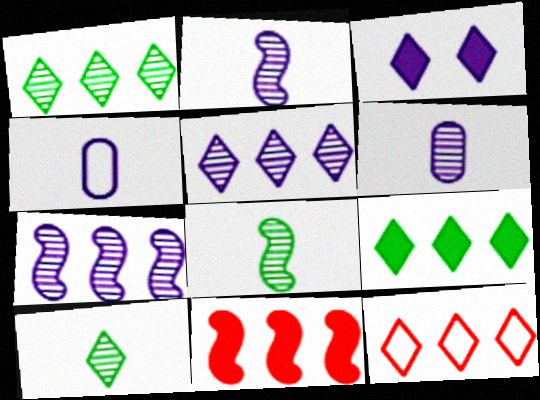[[3, 4, 7], 
[3, 10, 12], 
[5, 9, 12]]